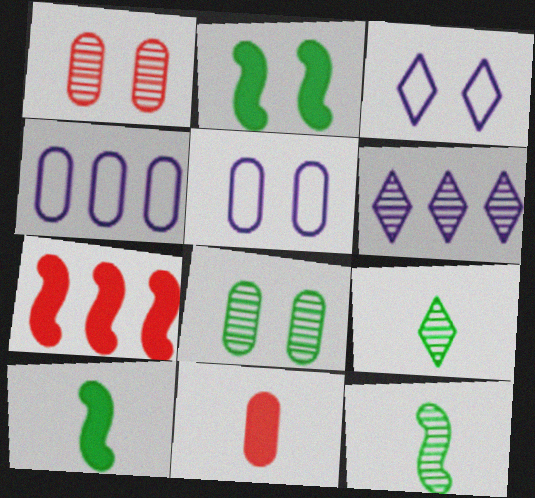[[1, 2, 3], 
[1, 6, 12], 
[4, 8, 11], 
[5, 7, 9]]